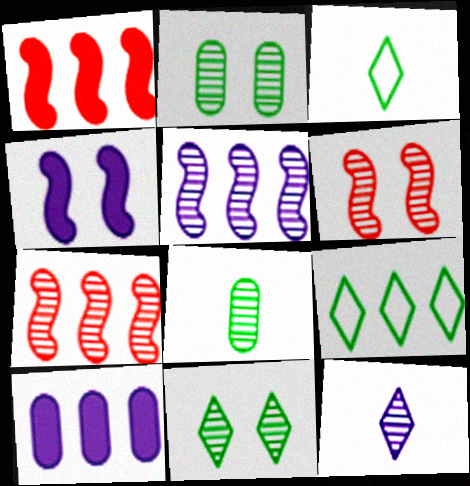[[2, 7, 12], 
[3, 6, 10], 
[7, 9, 10]]